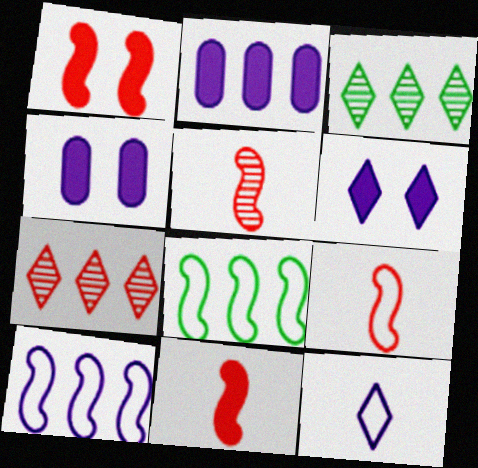[[2, 7, 8], 
[3, 4, 9], 
[5, 9, 11]]